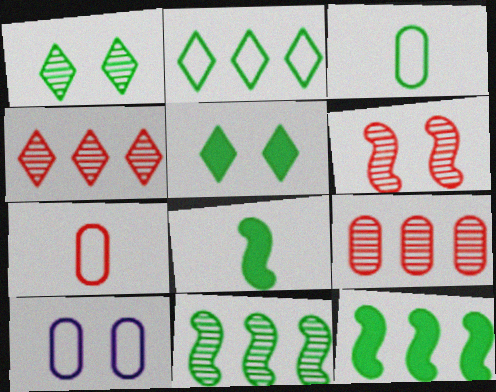[[1, 3, 12], 
[3, 5, 11], 
[4, 8, 10], 
[5, 6, 10]]